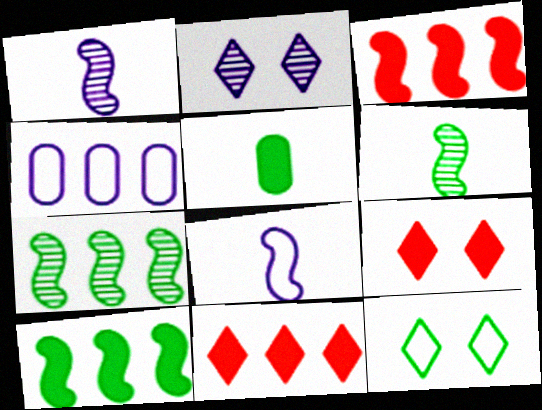[[2, 9, 12], 
[4, 6, 9], 
[4, 7, 11], 
[5, 7, 12]]